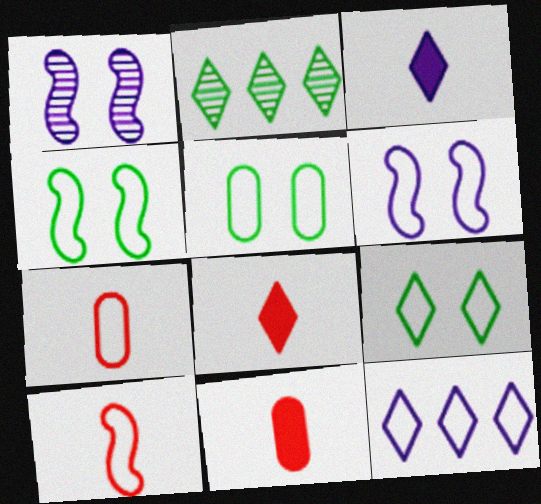[[2, 6, 11], 
[4, 5, 9], 
[4, 7, 12], 
[5, 10, 12]]